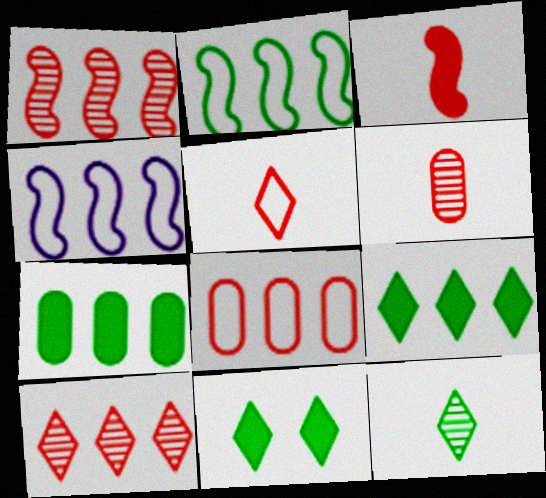[[3, 5, 6], 
[4, 6, 11], 
[4, 7, 10]]